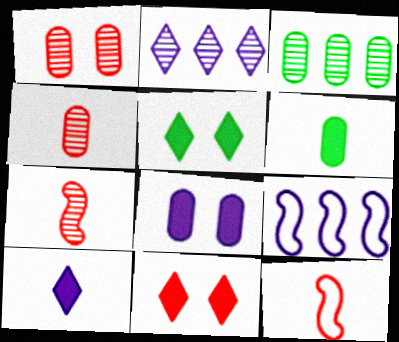[[4, 5, 9]]